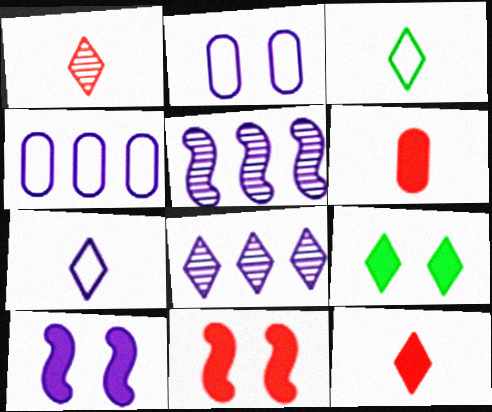[]